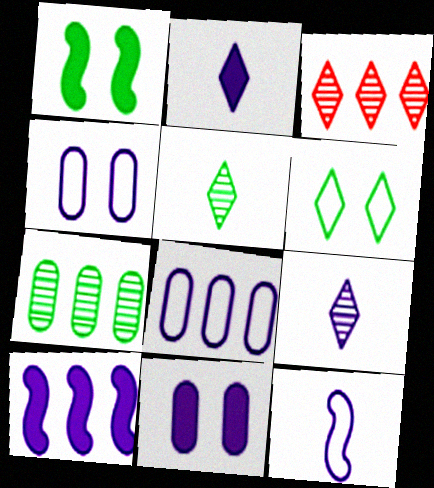[[2, 3, 6], 
[2, 10, 11], 
[4, 9, 10]]